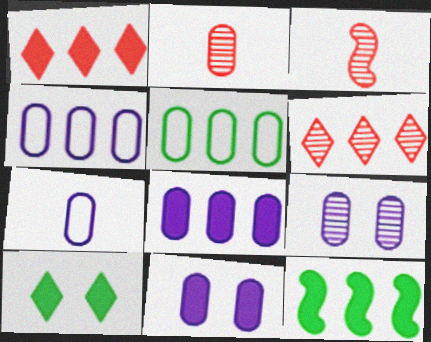[[1, 8, 12], 
[2, 5, 11], 
[3, 4, 10], 
[4, 6, 12], 
[7, 8, 9]]